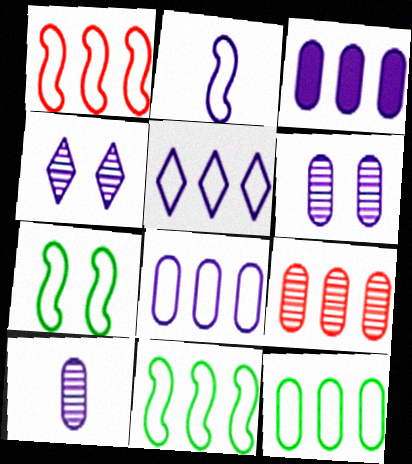[[1, 2, 7], 
[1, 5, 12], 
[2, 3, 4], 
[3, 9, 12]]